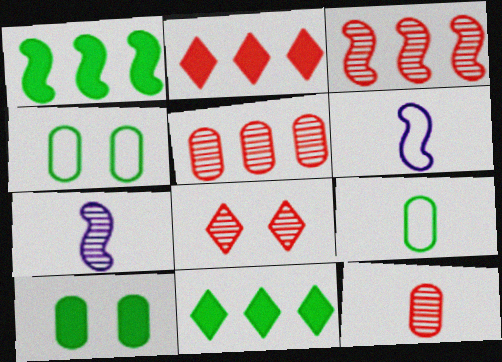[[2, 4, 7], 
[3, 8, 12]]